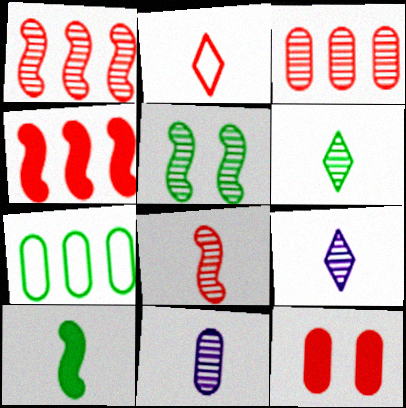[[1, 2, 12], 
[2, 10, 11], 
[3, 5, 9], 
[6, 8, 11], 
[7, 11, 12]]